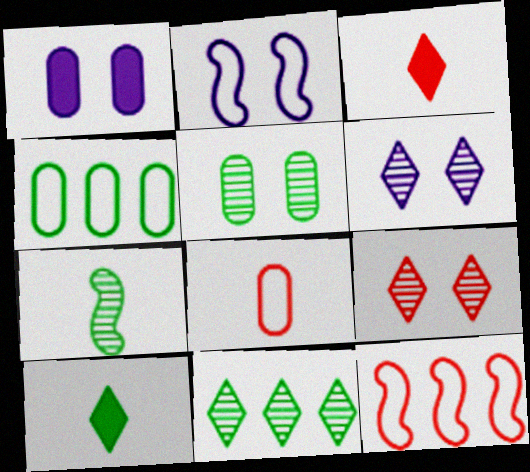[[1, 2, 6], 
[5, 7, 11]]